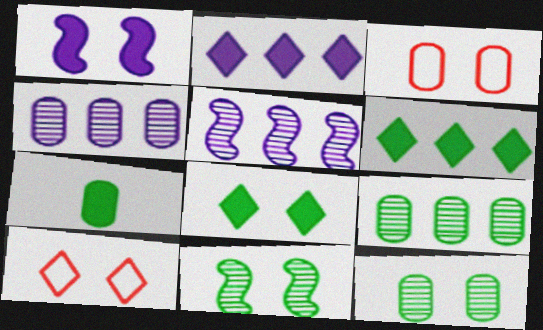[[1, 10, 12], 
[3, 4, 7], 
[5, 7, 10]]